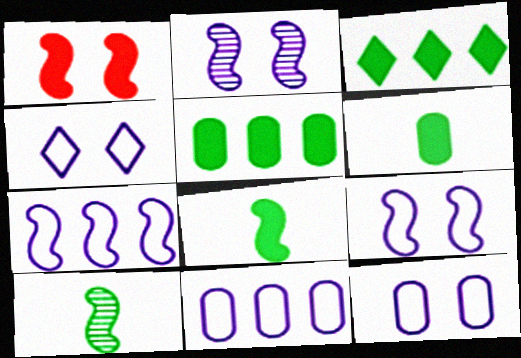[[1, 7, 10], 
[4, 9, 12]]